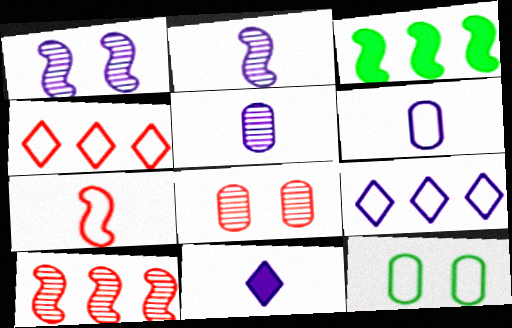[[1, 3, 7], 
[2, 6, 11], 
[7, 9, 12], 
[10, 11, 12]]